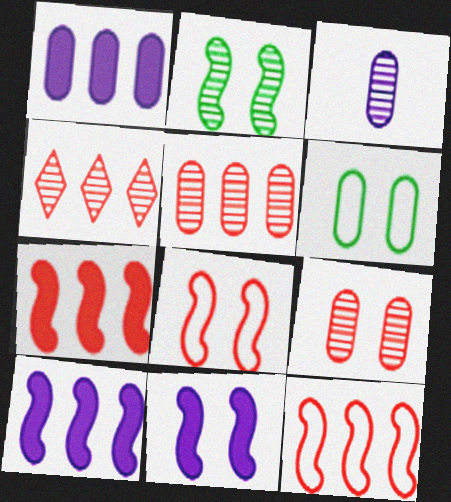[[2, 3, 4], 
[2, 8, 11]]